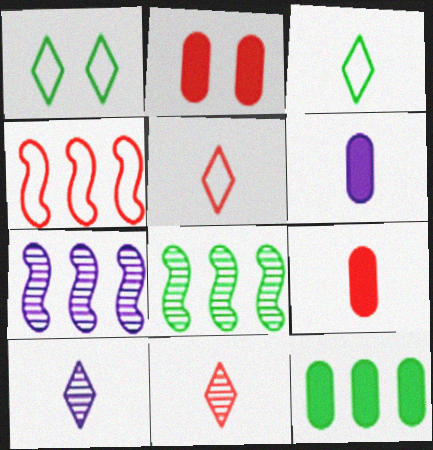[[1, 7, 9], 
[2, 3, 7], 
[2, 4, 11], 
[2, 6, 12]]